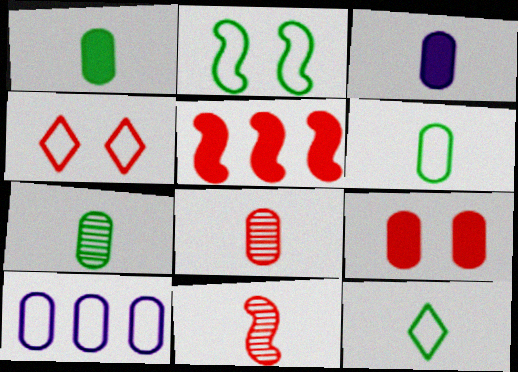[[1, 6, 7], 
[3, 6, 8], 
[3, 11, 12], 
[4, 5, 8], 
[7, 9, 10]]